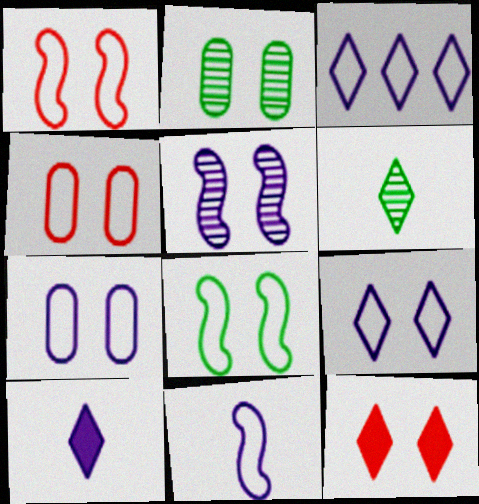[[3, 6, 12], 
[3, 7, 11], 
[4, 8, 9]]